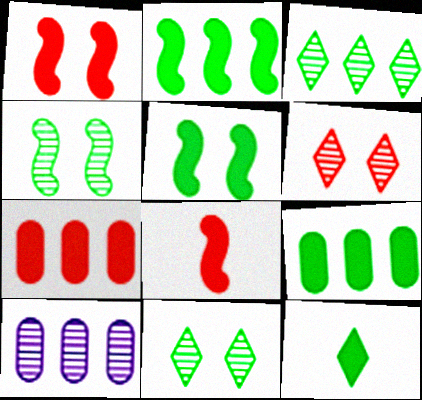[[5, 9, 12]]